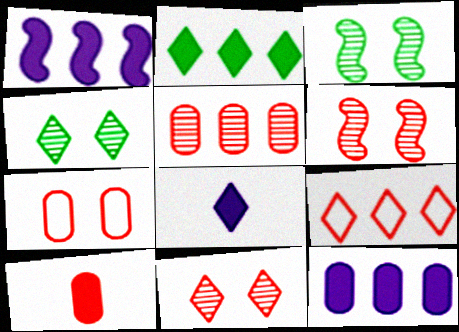[[4, 8, 9], 
[5, 7, 10], 
[6, 9, 10]]